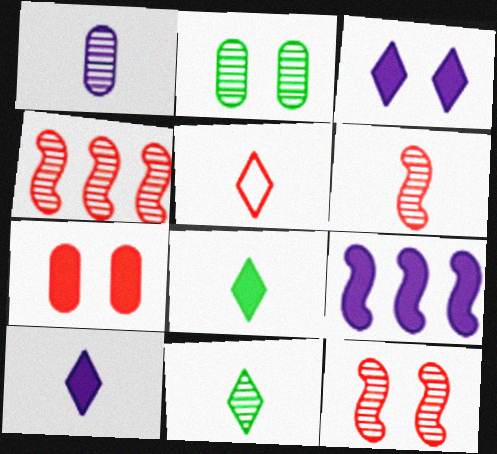[[1, 6, 11], 
[2, 5, 9], 
[4, 5, 7], 
[4, 6, 12], 
[5, 10, 11], 
[7, 8, 9]]